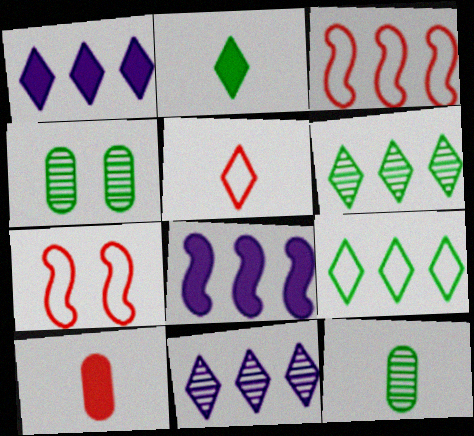[[1, 7, 12], 
[4, 5, 8]]